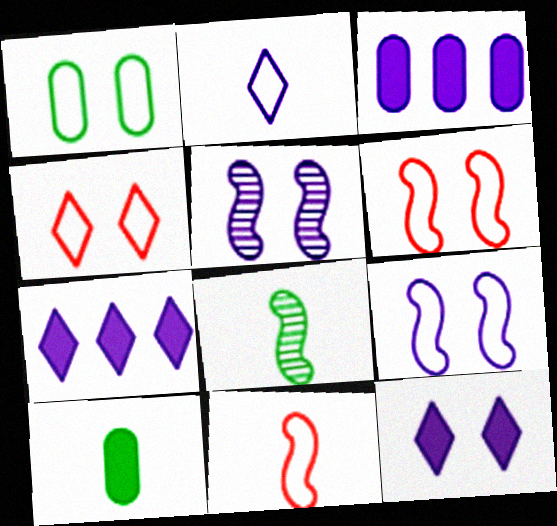[[1, 4, 9], 
[2, 3, 5], 
[3, 4, 8]]